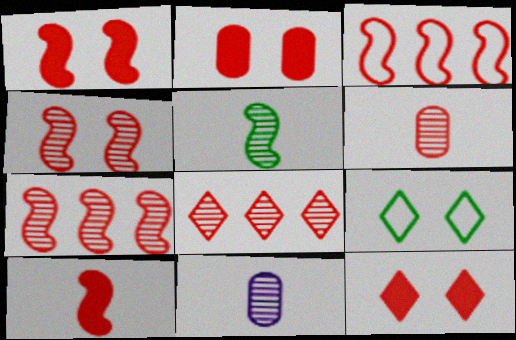[[1, 2, 12], 
[3, 4, 10], 
[3, 6, 12], 
[4, 6, 8]]